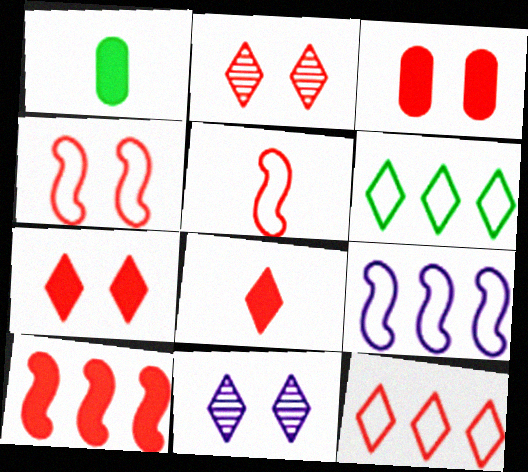[[1, 2, 9], 
[2, 3, 4], 
[2, 8, 12], 
[3, 8, 10], 
[6, 8, 11]]